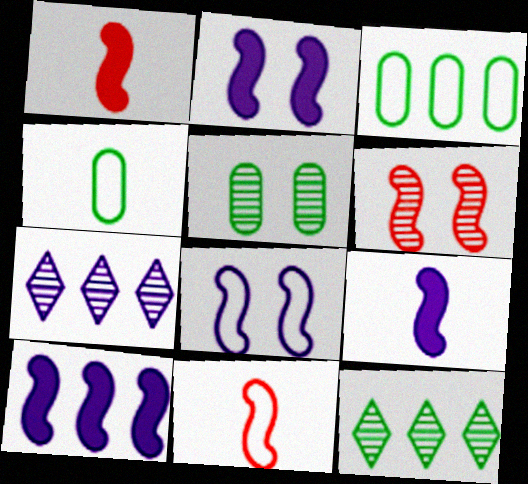[[2, 9, 10]]